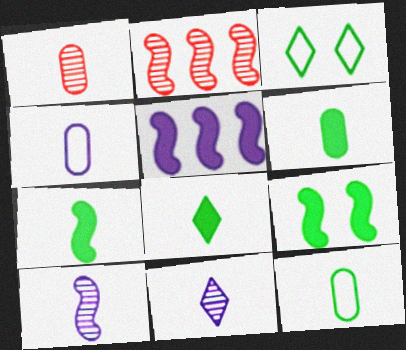[[1, 3, 5], 
[1, 4, 6], 
[6, 7, 8]]